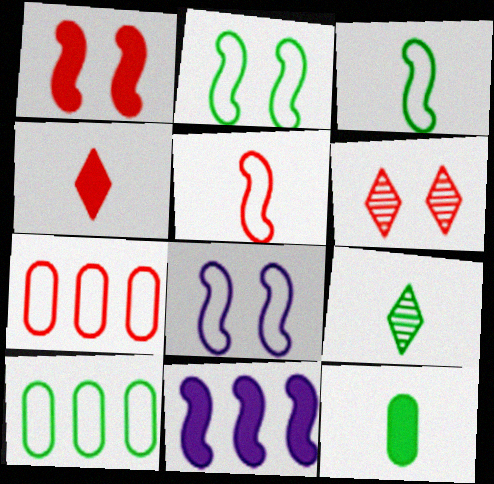[[3, 9, 12]]